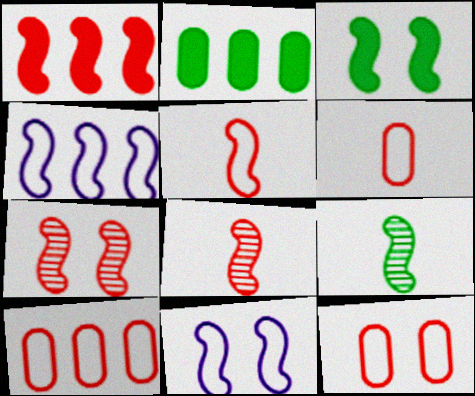[[1, 5, 7], 
[1, 9, 11], 
[3, 4, 8], 
[3, 7, 11], 
[6, 10, 12]]